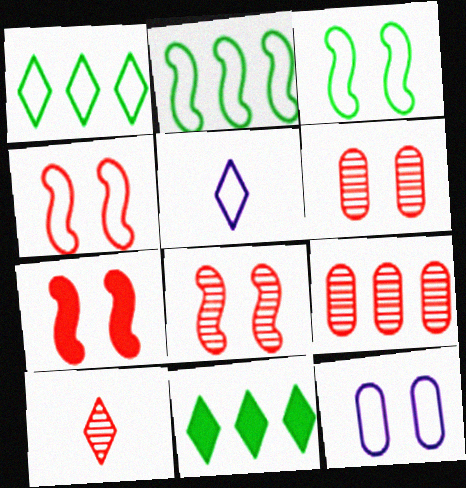[[4, 7, 8], 
[8, 9, 10]]